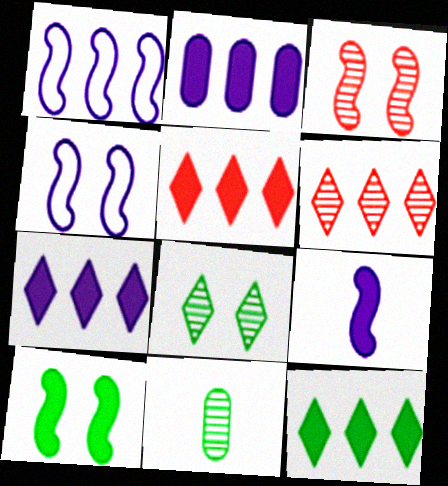[[3, 4, 10], 
[4, 5, 11], 
[5, 7, 12]]